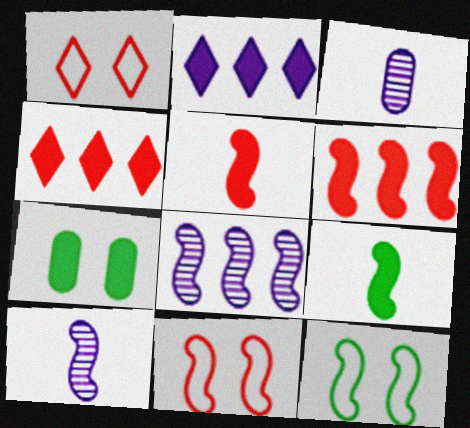[[2, 5, 7], 
[3, 4, 12], 
[5, 8, 12], 
[6, 10, 12], 
[8, 9, 11]]